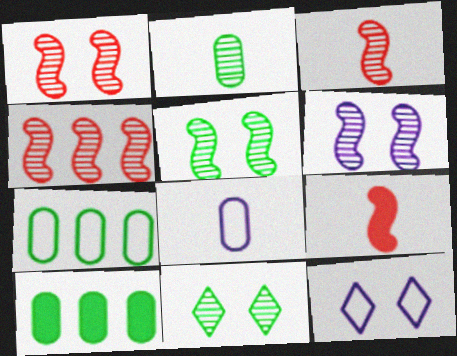[[1, 3, 4], 
[1, 5, 6], 
[3, 10, 12]]